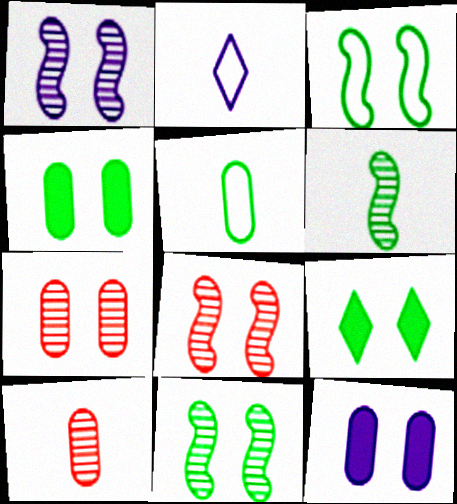[[1, 8, 11]]